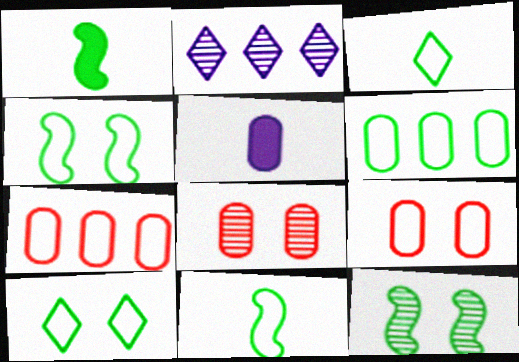[[1, 2, 9], 
[3, 4, 6], 
[5, 6, 8], 
[6, 10, 11]]